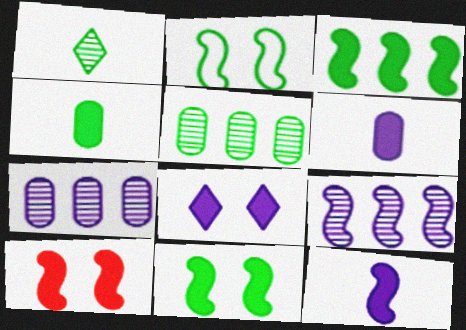[[3, 10, 12]]